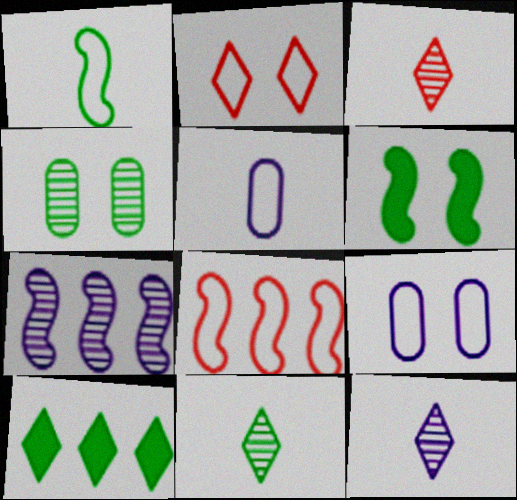[[1, 4, 10], 
[2, 10, 12], 
[3, 4, 7], 
[3, 11, 12]]